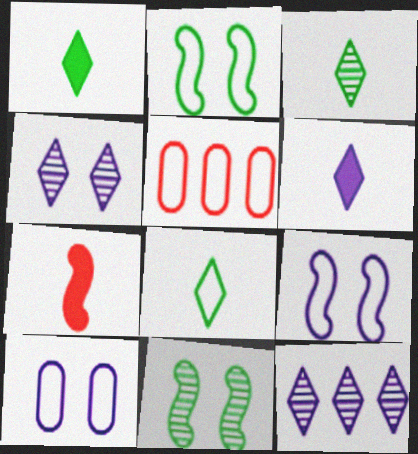[[1, 3, 8], 
[5, 6, 11], 
[5, 8, 9]]